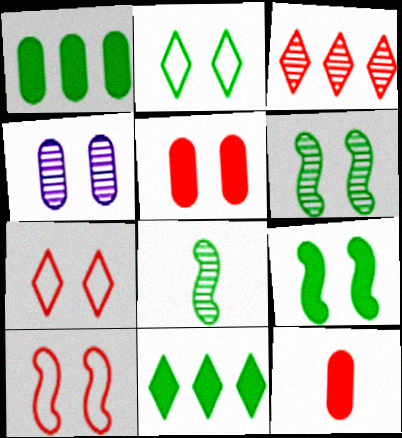[[1, 2, 8], 
[3, 4, 8], 
[3, 10, 12], 
[4, 7, 9]]